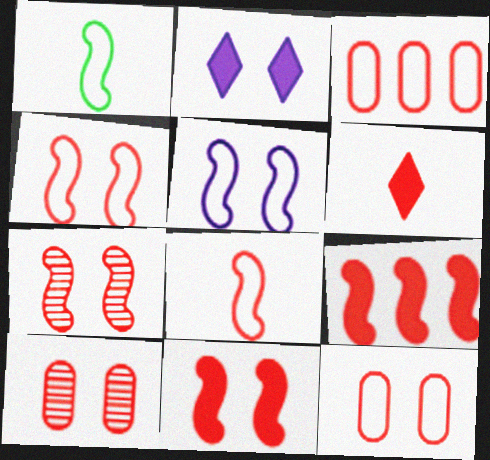[[3, 6, 7], 
[4, 7, 11], 
[7, 8, 9]]